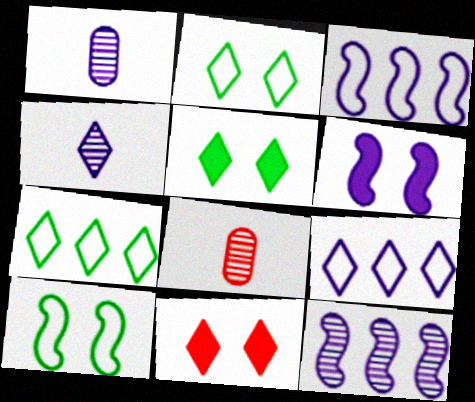[[1, 6, 9], 
[3, 5, 8], 
[4, 7, 11], 
[6, 7, 8]]